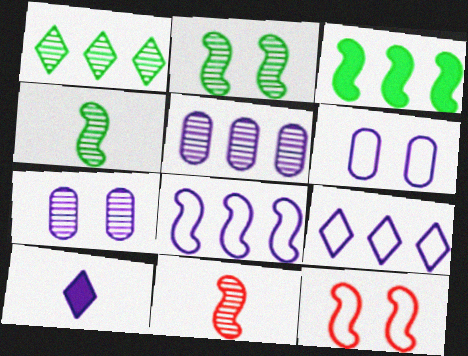[[1, 7, 11], 
[7, 8, 10]]